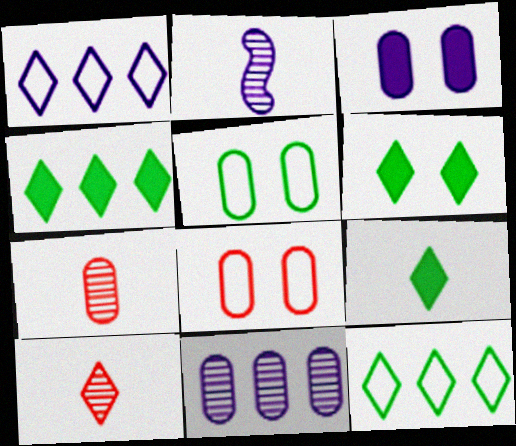[[1, 2, 3], 
[1, 6, 10], 
[2, 4, 8], 
[4, 6, 9]]